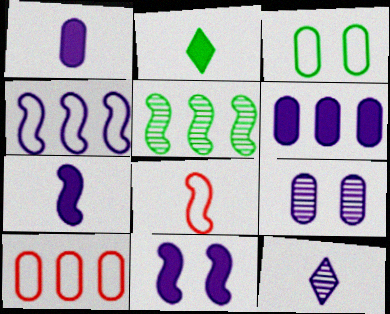[[2, 3, 5], 
[5, 8, 11]]